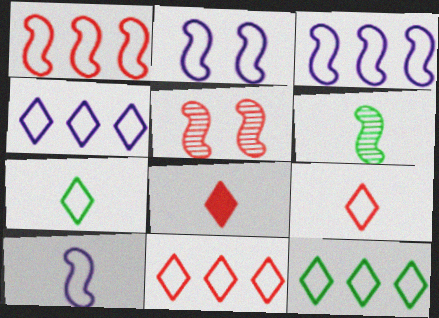[[2, 3, 10], 
[4, 11, 12]]